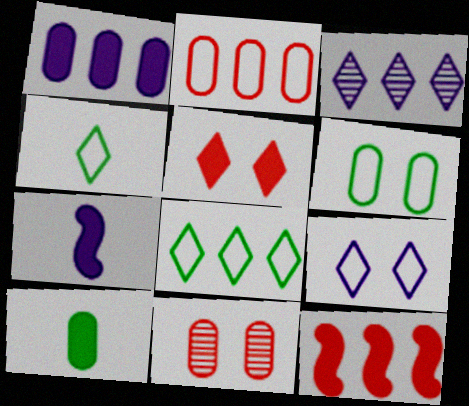[[3, 4, 5], 
[7, 8, 11]]